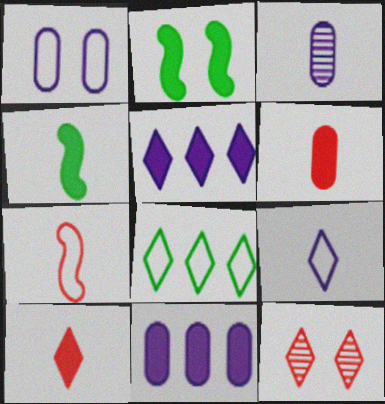[[1, 2, 12], 
[1, 3, 11], 
[1, 7, 8], 
[2, 5, 6], 
[2, 10, 11]]